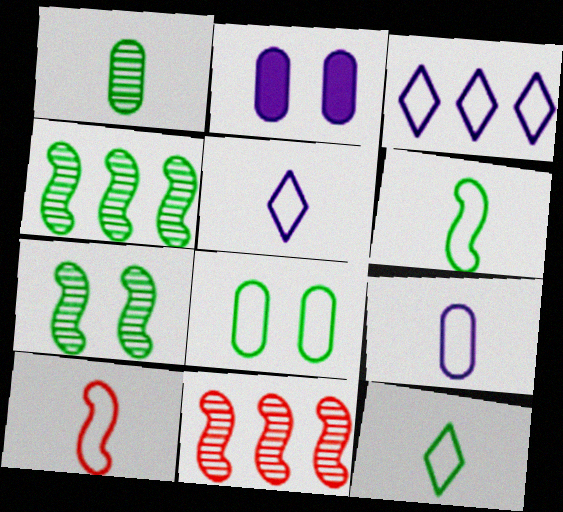[[2, 11, 12], 
[3, 8, 10], 
[9, 10, 12]]